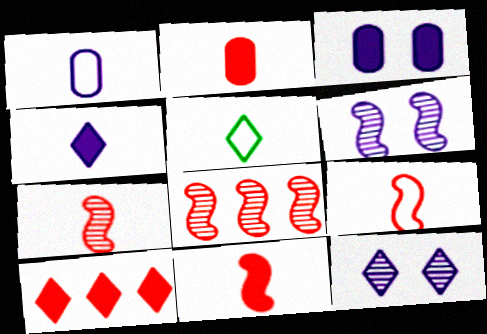[[1, 5, 9], 
[3, 5, 8], 
[5, 10, 12], 
[7, 9, 11]]